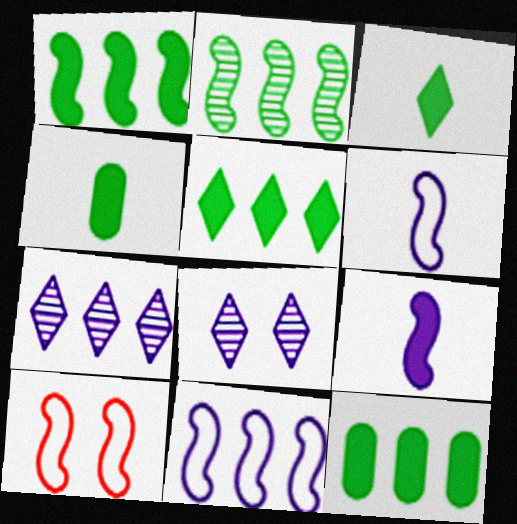[[1, 5, 12], 
[2, 9, 10], 
[4, 7, 10]]